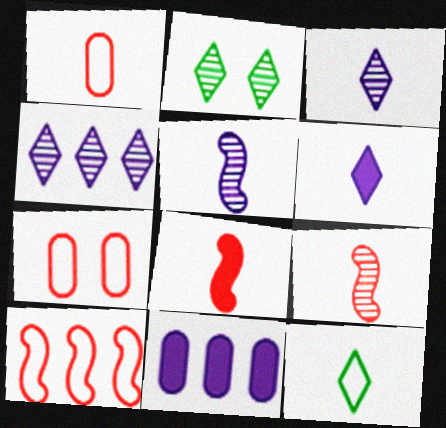[]